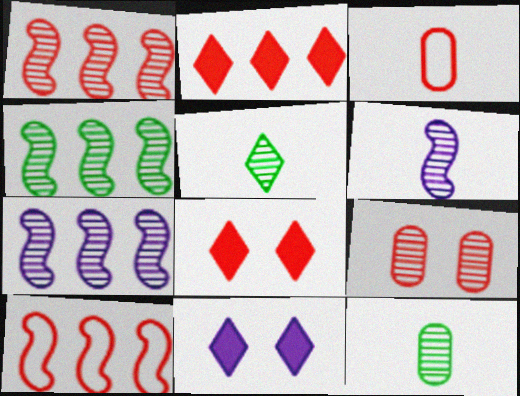[[1, 3, 8], 
[1, 4, 7], 
[3, 4, 11], 
[5, 7, 9], 
[10, 11, 12]]